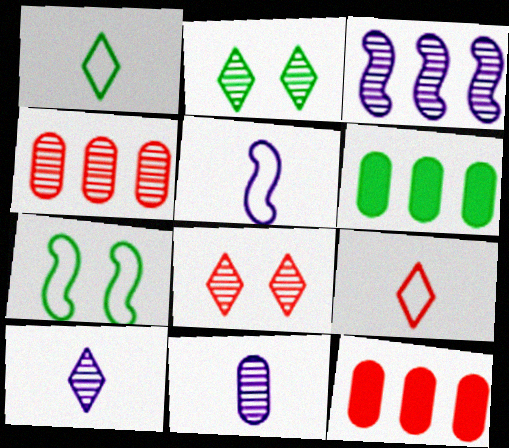[[2, 5, 12], 
[5, 6, 8], 
[7, 10, 12]]